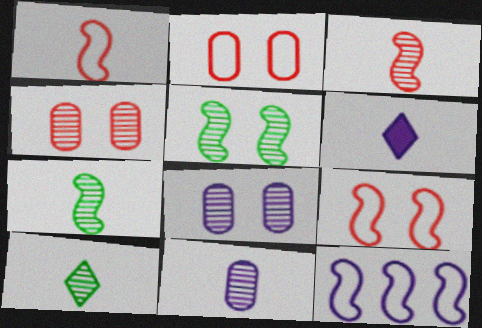[[3, 10, 11], 
[6, 8, 12]]